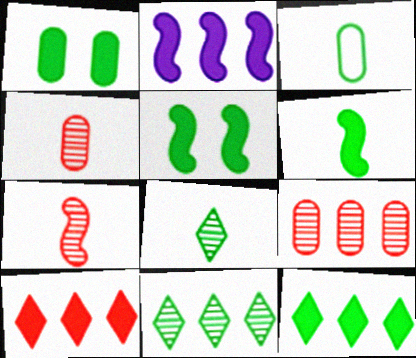[[1, 6, 12], 
[3, 5, 11], 
[3, 6, 8]]